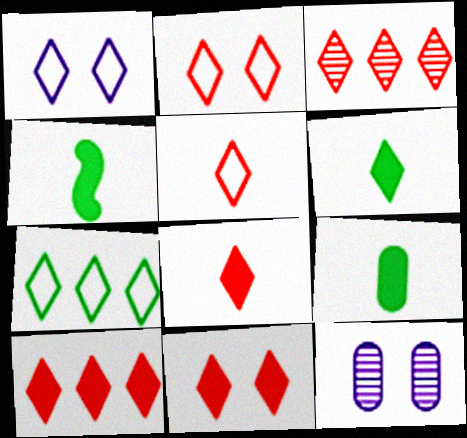[[1, 3, 6], 
[1, 5, 7], 
[2, 3, 8], 
[3, 5, 11], 
[4, 6, 9], 
[8, 10, 11]]